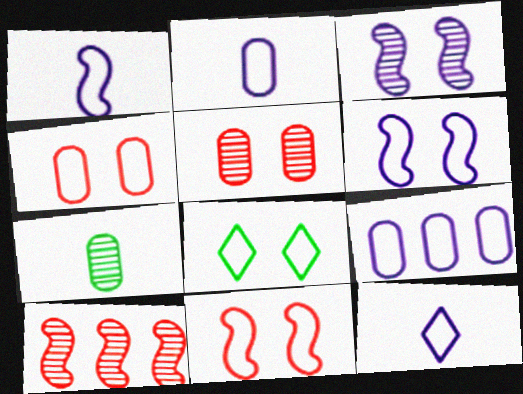[[1, 2, 12], 
[4, 6, 8], 
[6, 9, 12]]